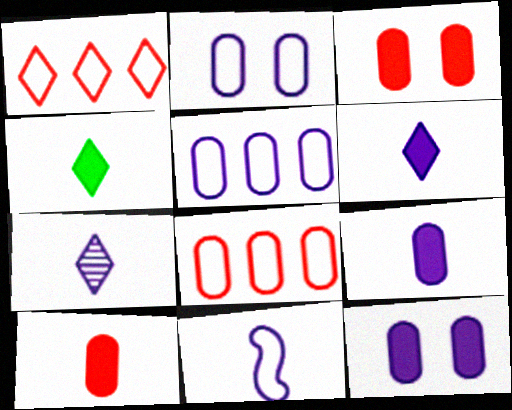[[7, 9, 11]]